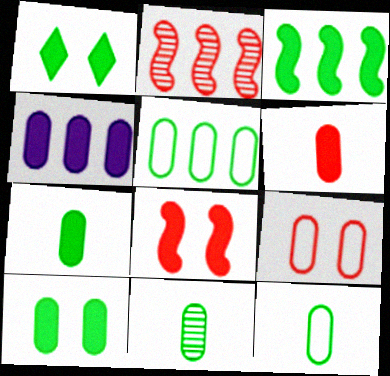[[1, 3, 7], 
[4, 6, 10], 
[4, 9, 11], 
[5, 10, 11], 
[7, 11, 12]]